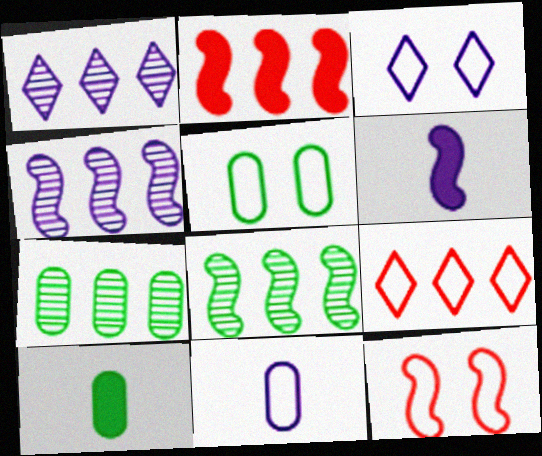[[1, 10, 12], 
[3, 5, 12], 
[5, 7, 10], 
[6, 8, 12]]